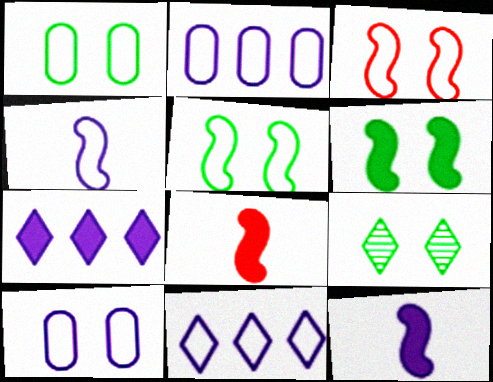[[1, 6, 9], 
[2, 8, 9], 
[4, 10, 11]]